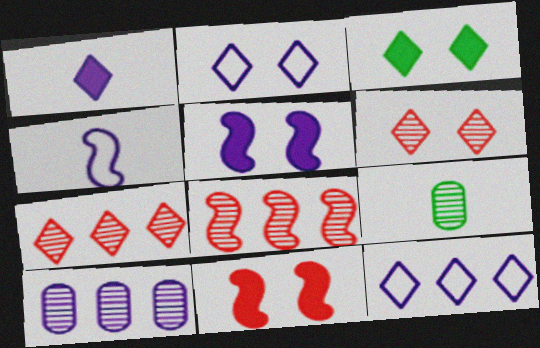[[2, 3, 6], 
[9, 11, 12]]